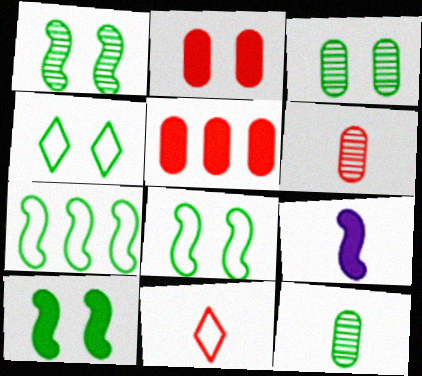[[1, 8, 10], 
[3, 4, 10], 
[9, 11, 12]]